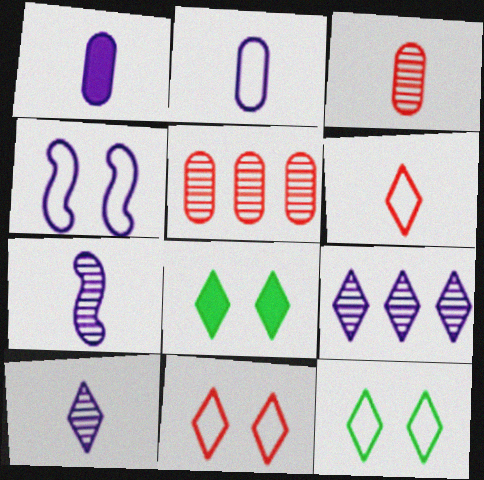[[1, 4, 9], 
[6, 8, 9]]